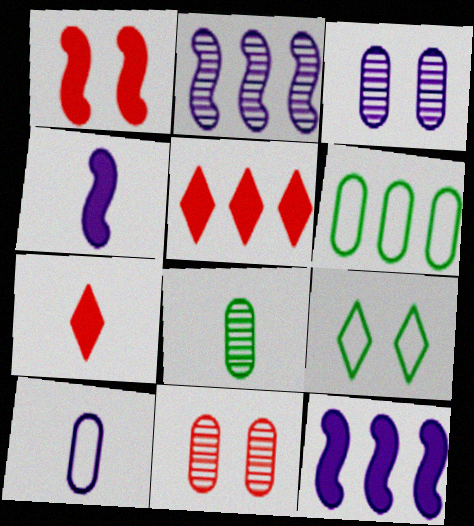[[1, 3, 9], 
[2, 5, 6]]